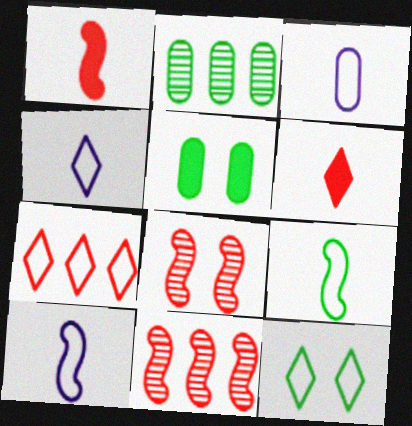[[3, 4, 10], 
[4, 5, 11], 
[4, 7, 12]]